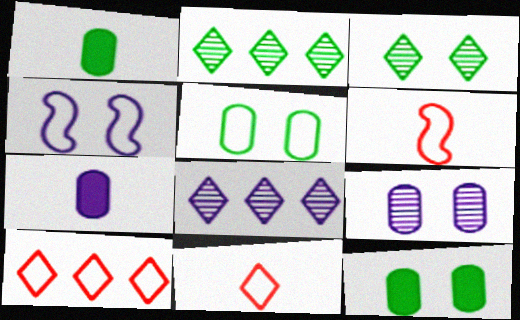[[4, 7, 8], 
[6, 8, 12]]